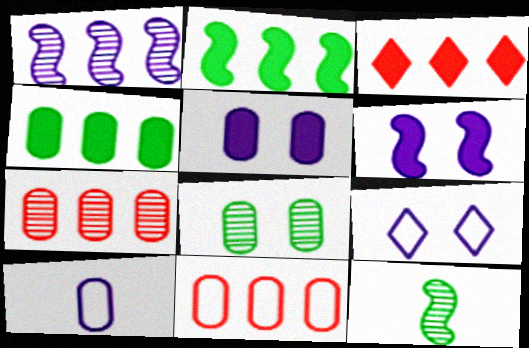[]